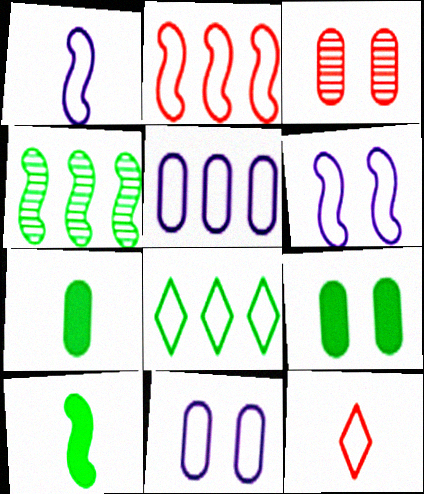[[2, 5, 8], 
[3, 5, 7], 
[3, 9, 11]]